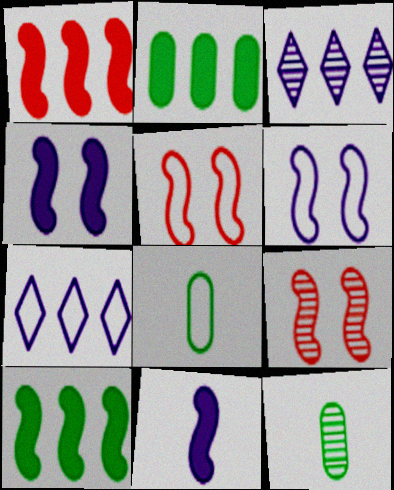[[3, 9, 12], 
[5, 7, 8]]